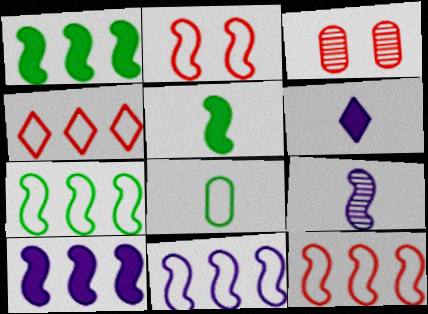[[1, 2, 9], 
[3, 6, 7], 
[7, 11, 12]]